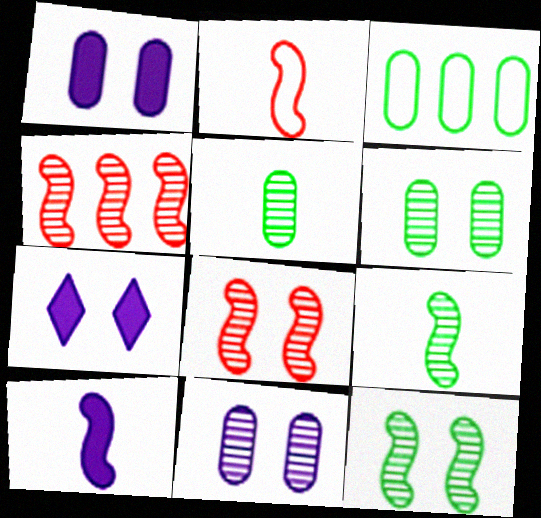[[2, 9, 10]]